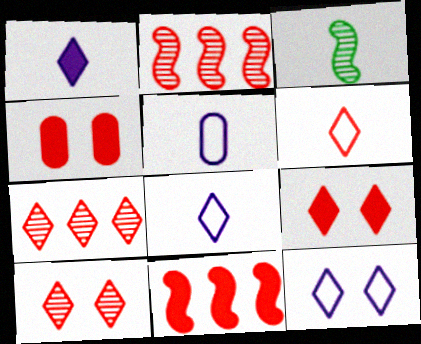[[2, 4, 6], 
[6, 7, 9]]